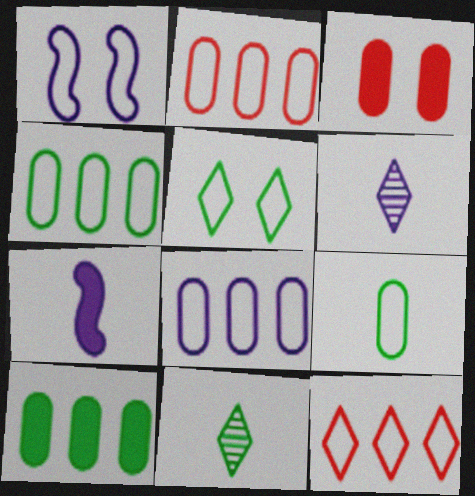[[1, 9, 12], 
[2, 4, 8]]